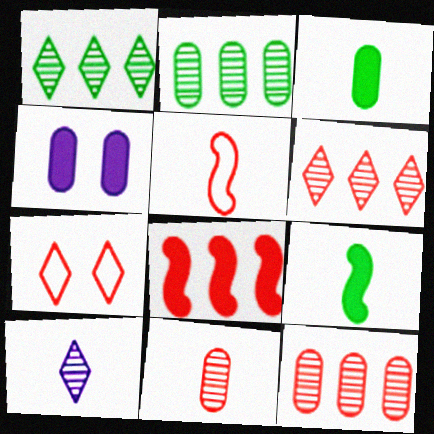[[1, 4, 5], 
[3, 5, 10], 
[7, 8, 11]]